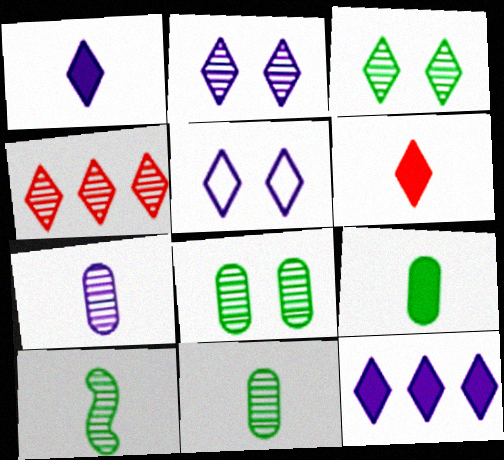[]